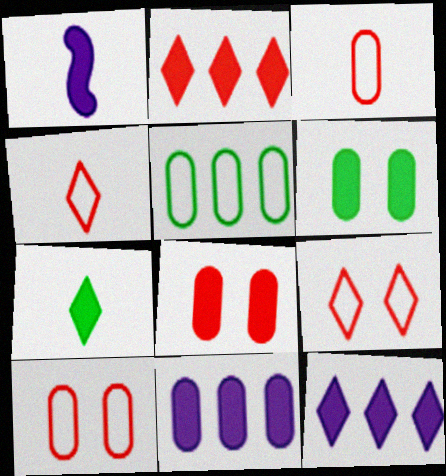[[1, 2, 6]]